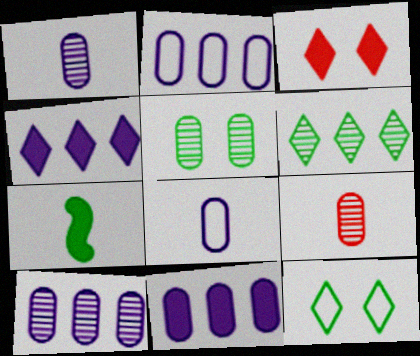[[2, 10, 11], 
[3, 7, 11], 
[5, 9, 10]]